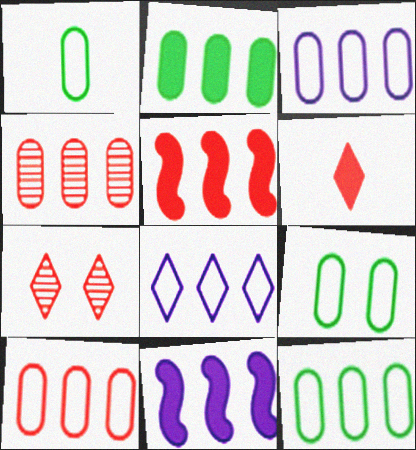[[1, 7, 11], 
[1, 9, 12], 
[2, 3, 4], 
[3, 10, 12]]